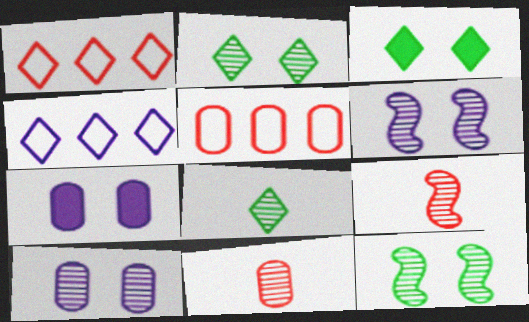[]